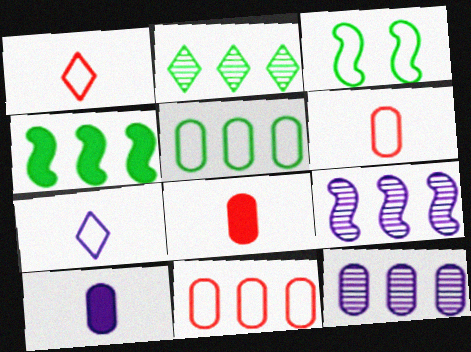[[2, 4, 5], 
[3, 7, 11]]